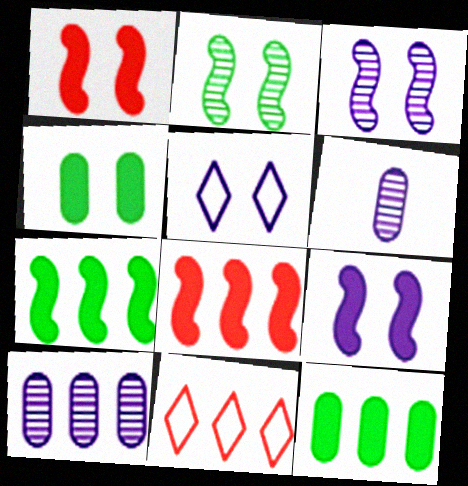[[7, 10, 11]]